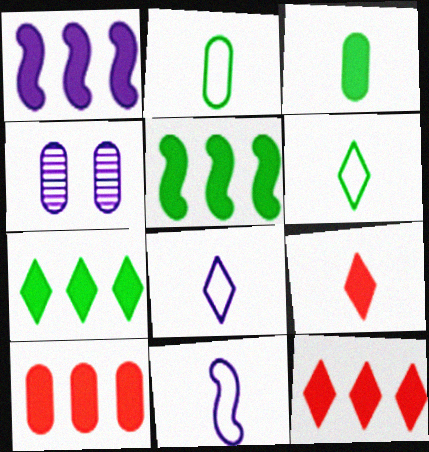[[1, 4, 8], 
[1, 7, 10], 
[2, 4, 10]]